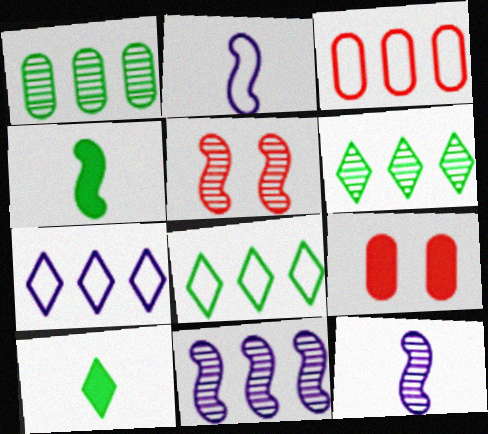[[2, 6, 9], 
[8, 9, 12]]